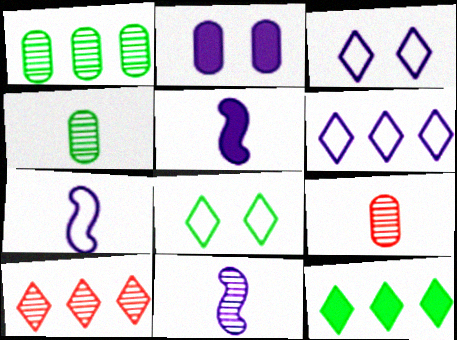[[2, 6, 11], 
[5, 7, 11], 
[6, 10, 12]]